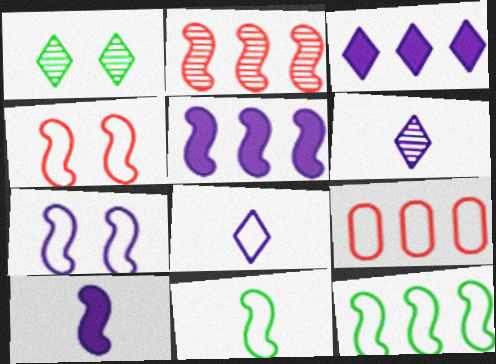[[1, 9, 10], 
[2, 5, 12]]